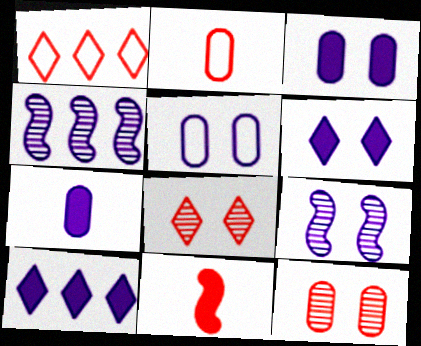[[1, 11, 12], 
[5, 6, 9]]